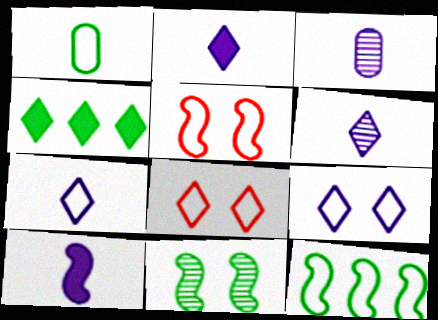[[1, 4, 11], 
[2, 6, 7], 
[3, 4, 5], 
[3, 7, 10], 
[4, 6, 8]]